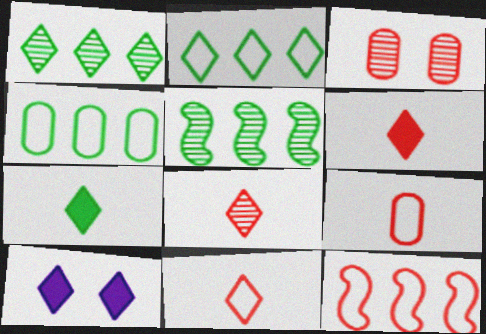[[1, 10, 11], 
[2, 8, 10], 
[3, 6, 12], 
[5, 9, 10], 
[6, 8, 11]]